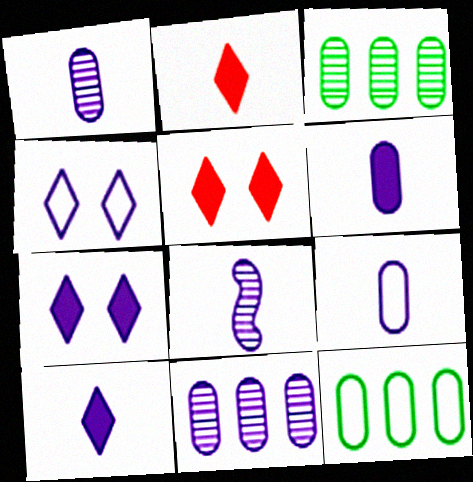[[1, 6, 9], 
[5, 8, 12], 
[8, 9, 10]]